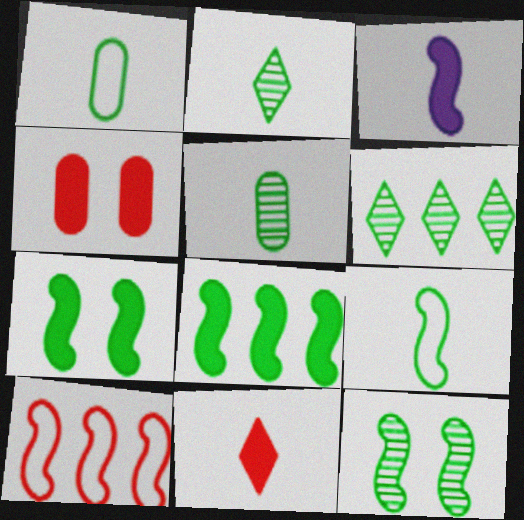[[1, 6, 7], 
[3, 10, 12], 
[5, 6, 12], 
[8, 9, 12]]